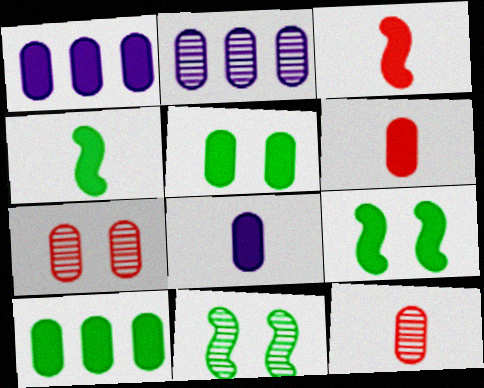[[1, 5, 6]]